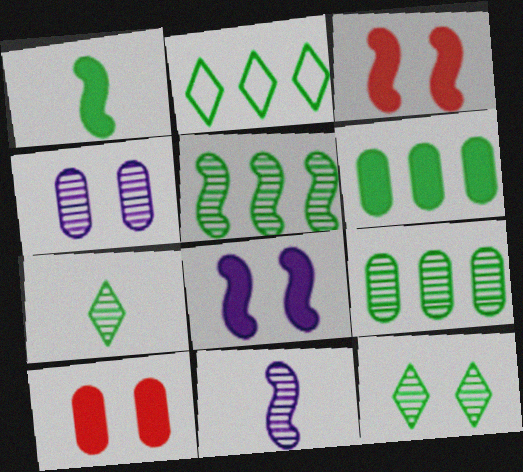[[2, 5, 6], 
[2, 10, 11]]